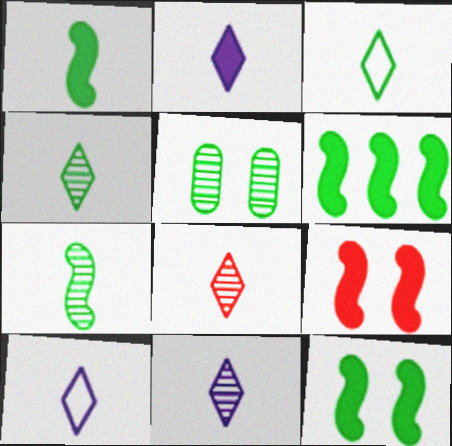[[1, 6, 12], 
[2, 3, 8], 
[2, 10, 11], 
[3, 5, 6], 
[4, 8, 11]]